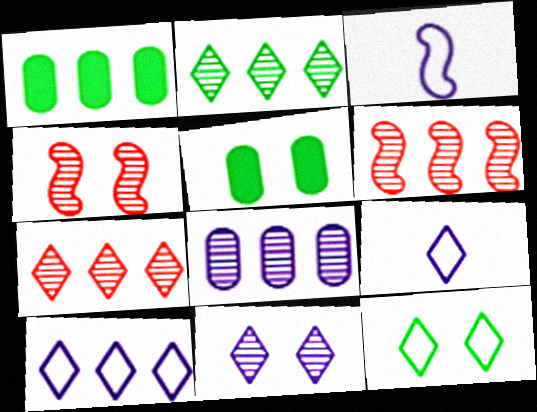[[1, 4, 9], 
[1, 6, 10], 
[2, 6, 8], 
[3, 5, 7], 
[5, 6, 9]]